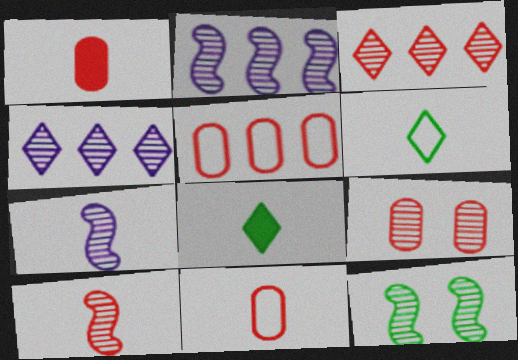[[1, 5, 9], 
[1, 6, 7], 
[2, 10, 12], 
[3, 9, 10], 
[7, 8, 11]]